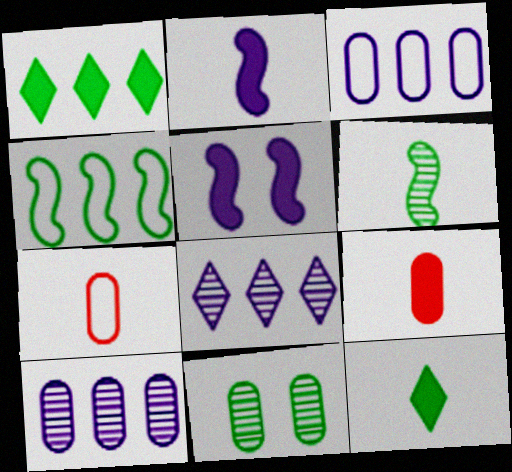[[1, 5, 9], 
[2, 9, 12], 
[3, 9, 11], 
[4, 11, 12]]